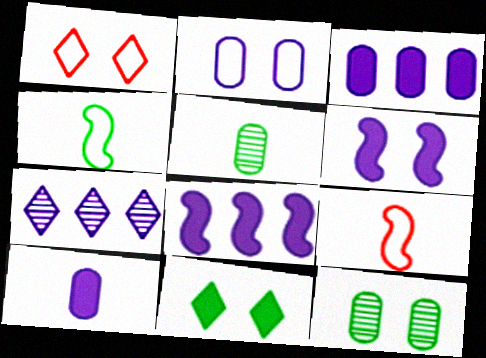[[1, 5, 8], 
[1, 6, 12]]